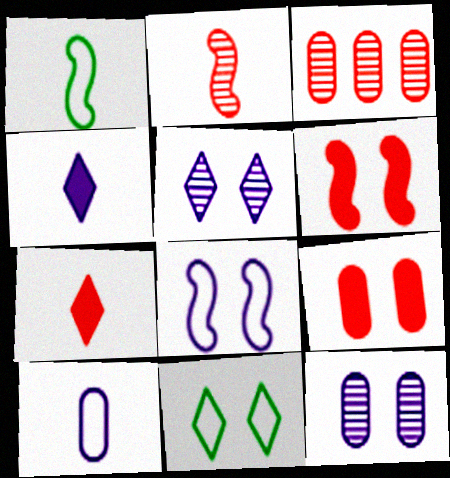[[6, 11, 12]]